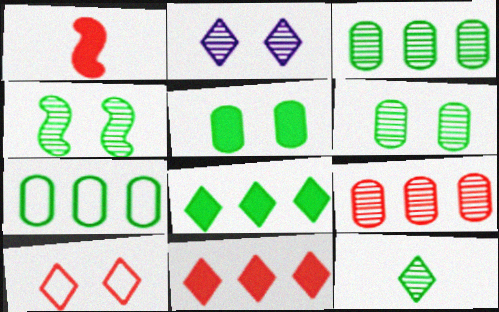[[1, 2, 7], 
[1, 9, 10], 
[3, 4, 12]]